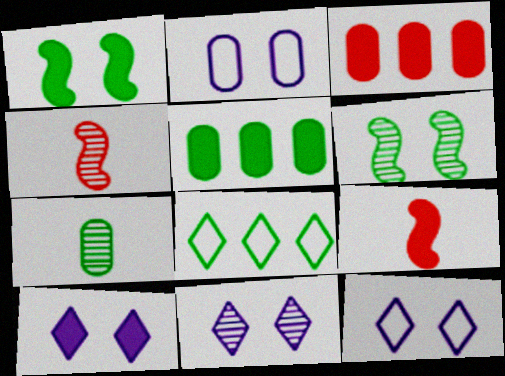[[1, 7, 8], 
[2, 3, 7], 
[4, 5, 12], 
[5, 9, 10], 
[10, 11, 12]]